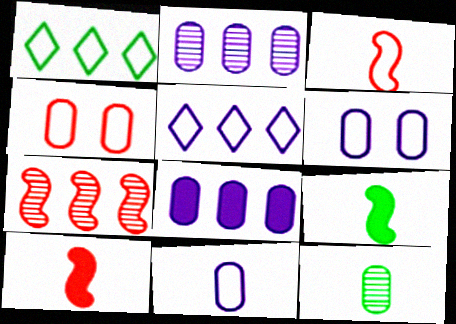[[1, 3, 6], 
[1, 7, 8], 
[4, 8, 12]]